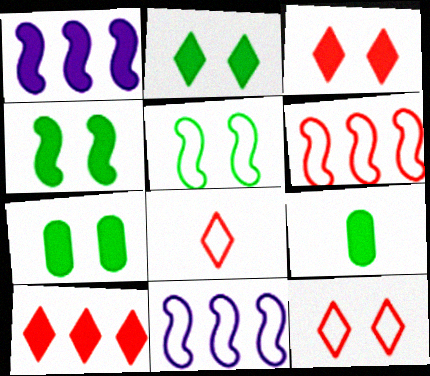[[1, 3, 9], 
[2, 4, 7]]